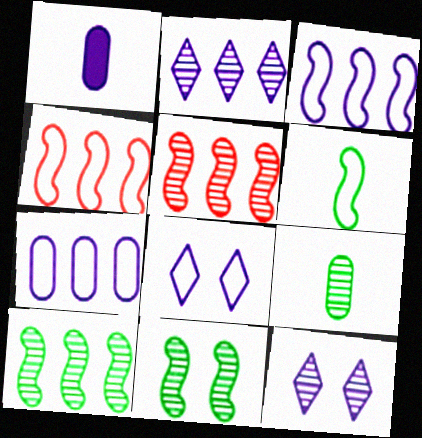[[1, 3, 12], 
[5, 9, 12]]